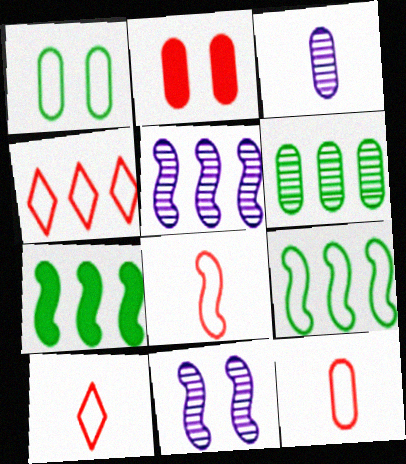[[7, 8, 11], 
[8, 10, 12]]